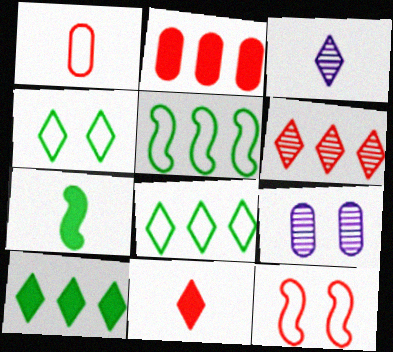[[1, 3, 7], 
[5, 9, 11]]